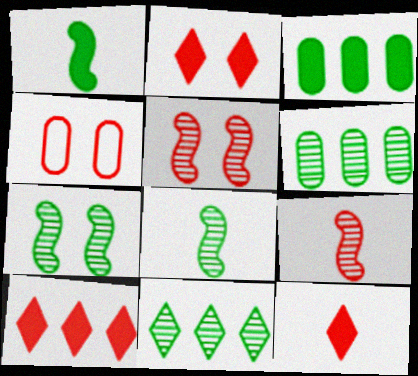[[2, 4, 5], 
[2, 10, 12], 
[4, 9, 10]]